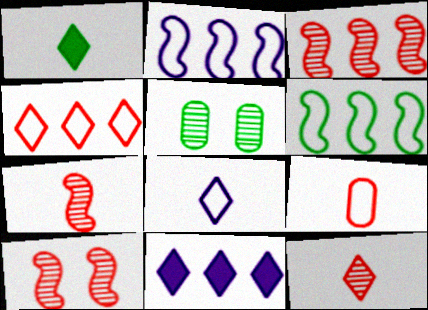[[1, 5, 6], 
[1, 8, 12], 
[3, 7, 10]]